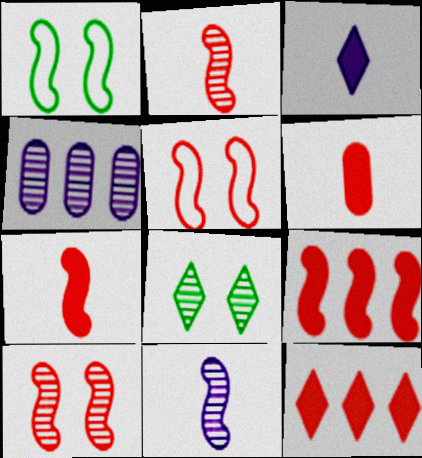[[1, 9, 11], 
[2, 4, 8], 
[2, 5, 9]]